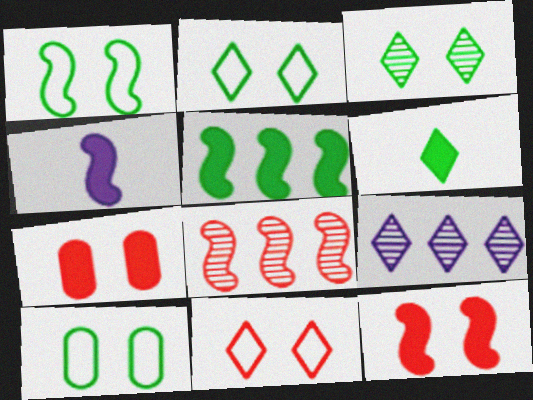[[1, 2, 10], 
[1, 4, 8], 
[4, 5, 12], 
[6, 9, 11]]